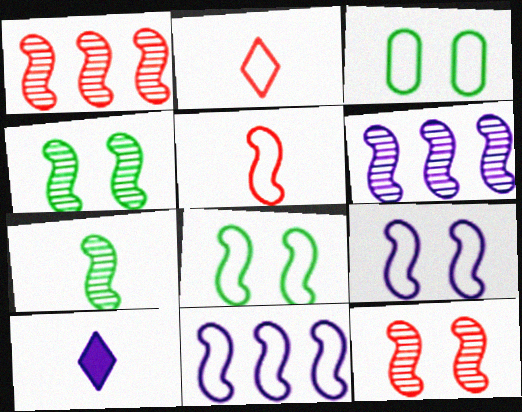[[1, 3, 10], 
[2, 3, 11], 
[5, 8, 11], 
[6, 7, 12]]